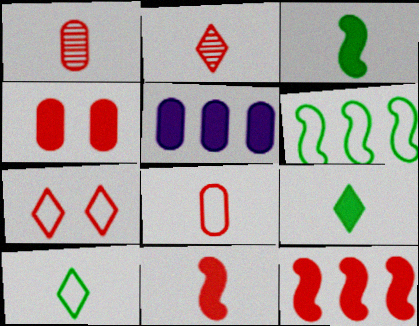[[1, 7, 12], 
[2, 8, 11]]